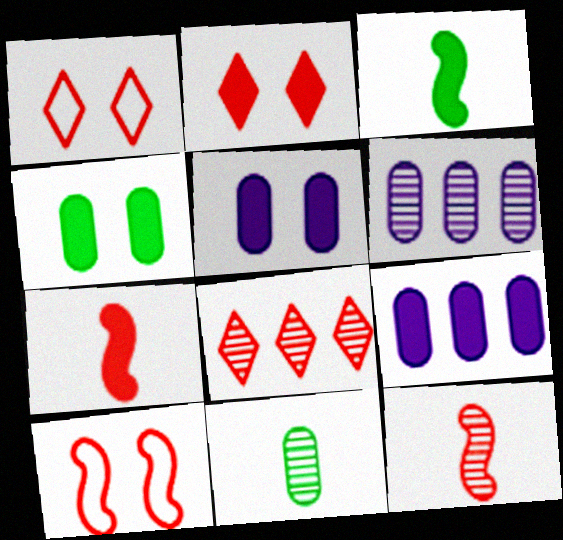[[1, 3, 6], 
[2, 3, 9]]